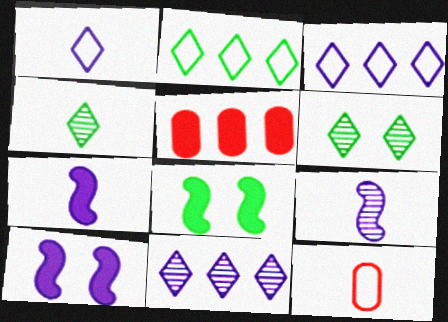[[4, 7, 12], 
[8, 11, 12]]